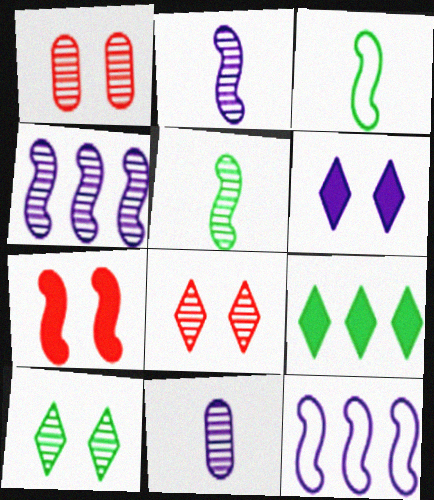[[3, 4, 7], 
[5, 7, 12], 
[6, 11, 12]]